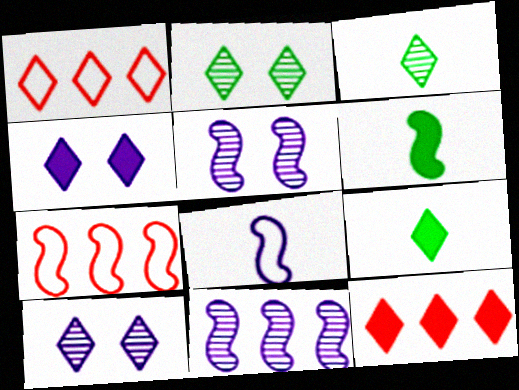[[1, 3, 4], 
[1, 9, 10], 
[4, 9, 12], 
[5, 6, 7]]